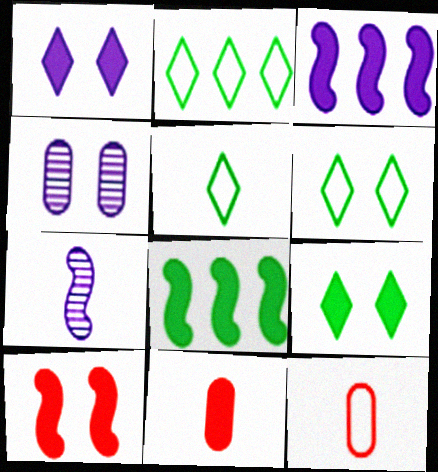[[1, 8, 11], 
[2, 5, 6], 
[3, 9, 11], 
[4, 6, 10], 
[5, 7, 11]]